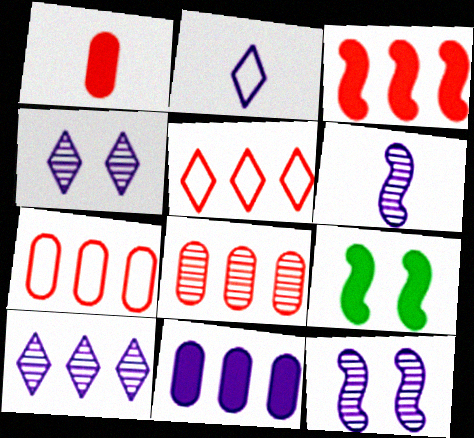[[2, 8, 9], 
[2, 11, 12], 
[3, 5, 8]]